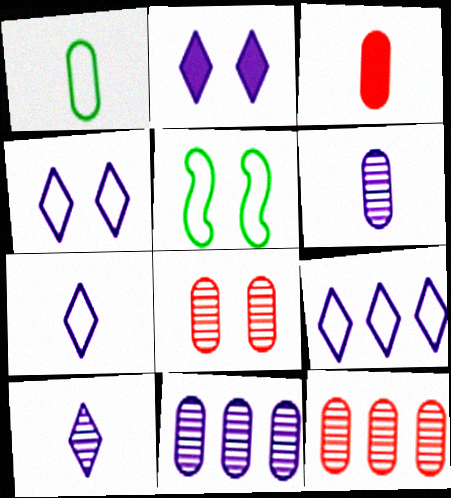[[1, 3, 6], 
[2, 5, 8], 
[2, 9, 10], 
[4, 7, 9]]